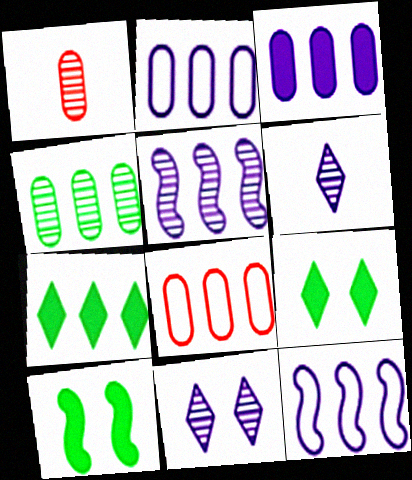[[1, 9, 12], 
[3, 4, 8], 
[5, 7, 8], 
[6, 8, 10]]